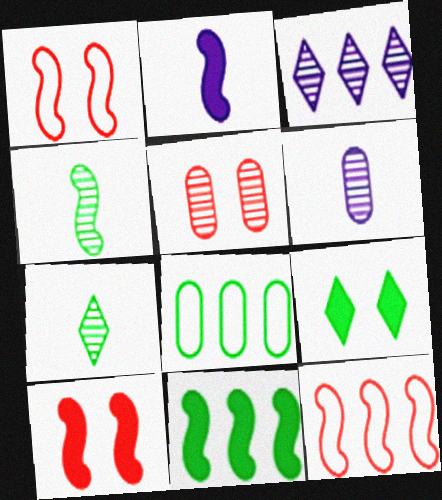[[2, 10, 11], 
[3, 4, 5], 
[4, 8, 9], 
[6, 9, 12]]